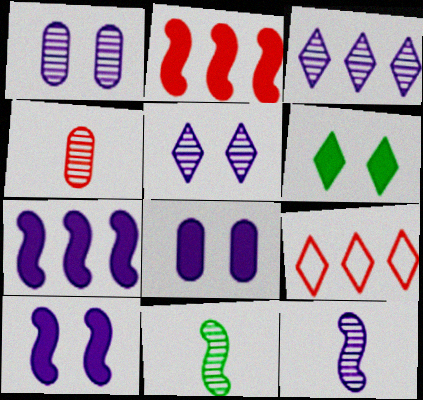[[1, 3, 12], 
[8, 9, 11]]